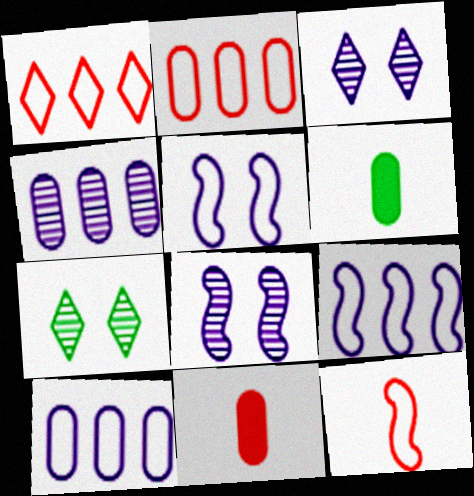[[1, 6, 8], 
[7, 9, 11]]